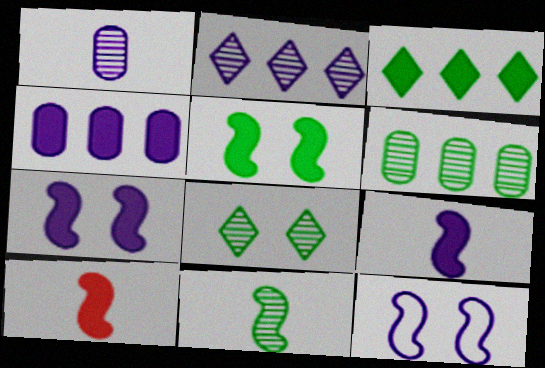[[6, 8, 11]]